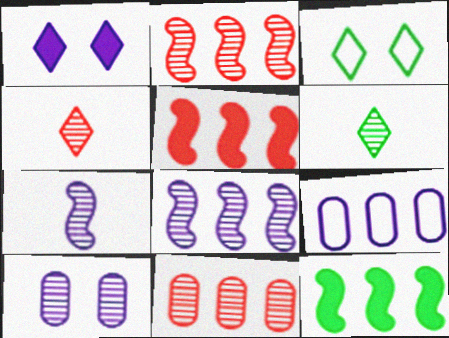[[1, 7, 9], 
[2, 6, 10]]